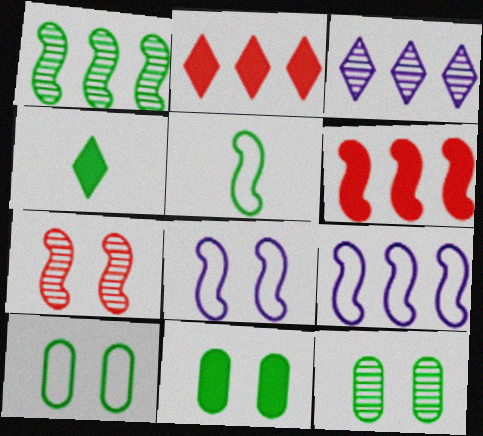[[1, 4, 10], 
[1, 6, 9], 
[10, 11, 12]]